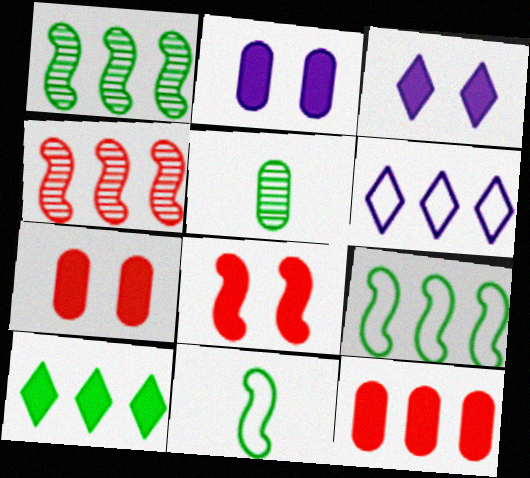[[1, 6, 12], 
[5, 6, 8]]